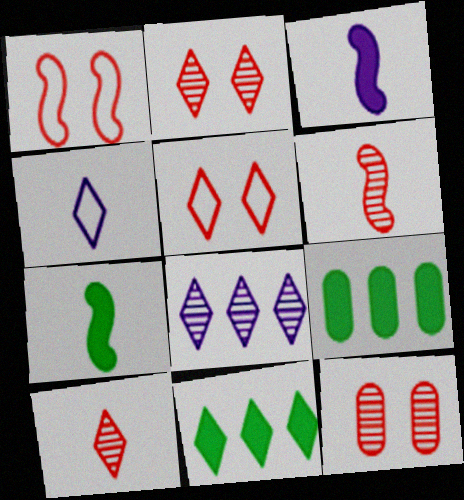[[2, 4, 11]]